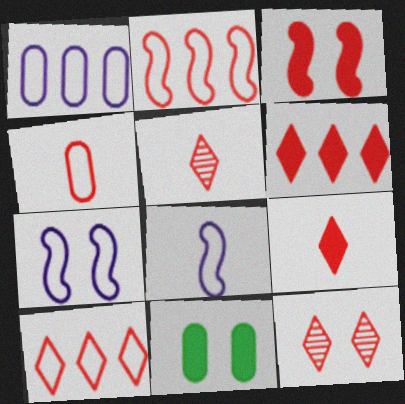[[7, 11, 12], 
[9, 10, 12]]